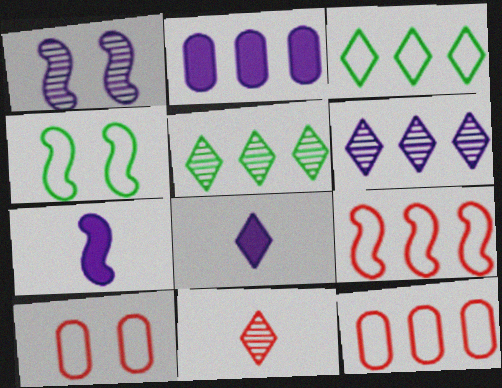[[2, 4, 11], 
[2, 5, 9], 
[5, 7, 10]]